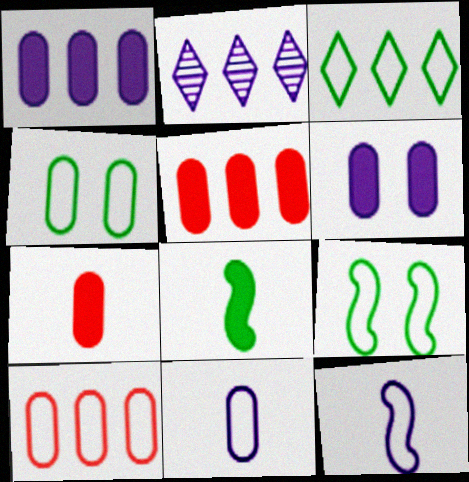[[2, 6, 12], 
[2, 7, 9], 
[4, 10, 11]]